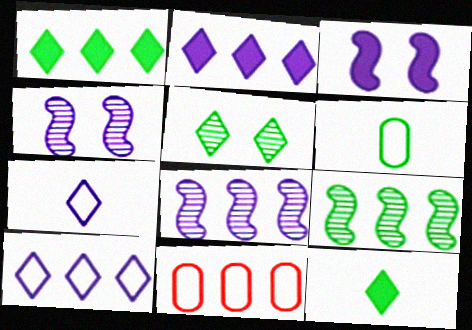[[1, 8, 11], 
[2, 9, 11], 
[4, 11, 12]]